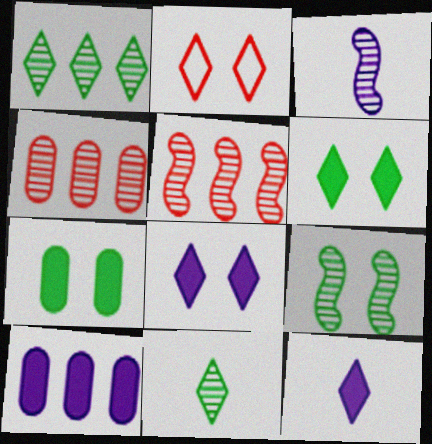[[1, 2, 12], 
[3, 5, 9]]